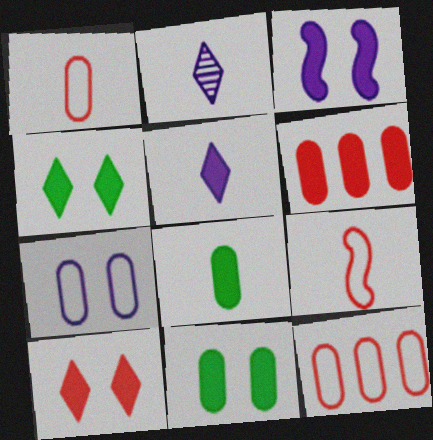[[2, 8, 9], 
[3, 10, 11]]